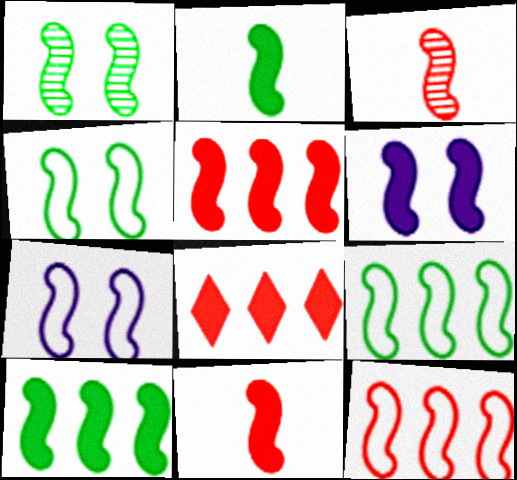[[1, 2, 9], 
[2, 5, 6], 
[3, 6, 9], 
[3, 7, 10], 
[6, 10, 11]]